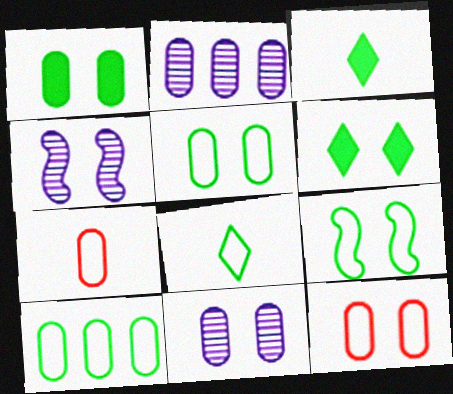[[1, 2, 7], 
[1, 11, 12], 
[4, 6, 12], 
[8, 9, 10]]